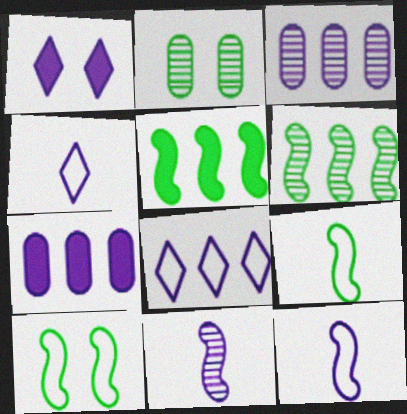[[1, 3, 12]]